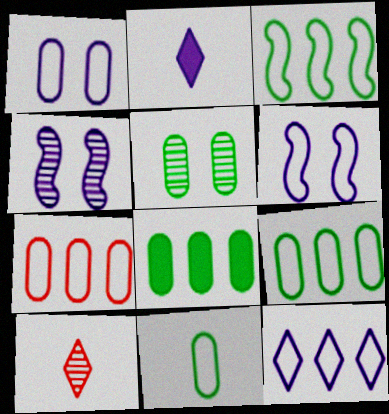[[1, 7, 11], 
[3, 7, 12], 
[5, 8, 11], 
[6, 8, 10]]